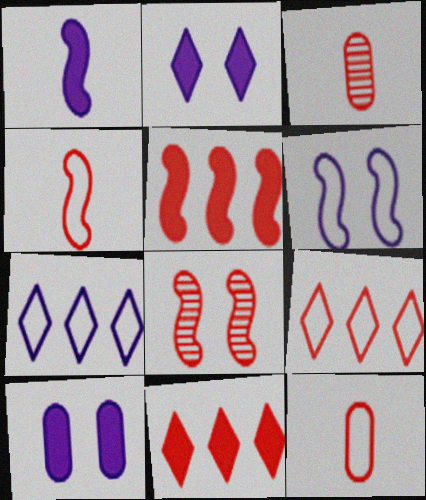[[4, 5, 8], 
[8, 11, 12]]